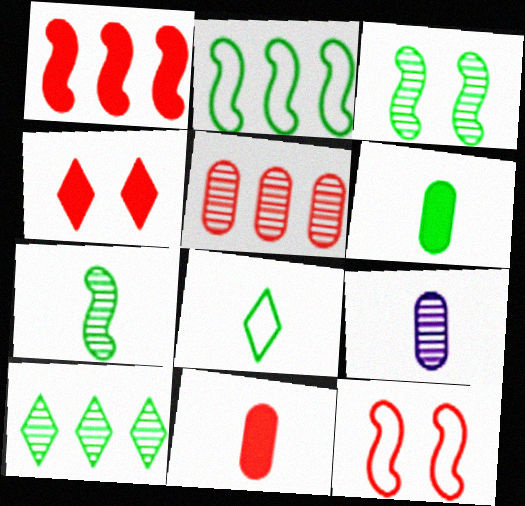[[1, 4, 11], 
[2, 4, 9], 
[6, 7, 8]]